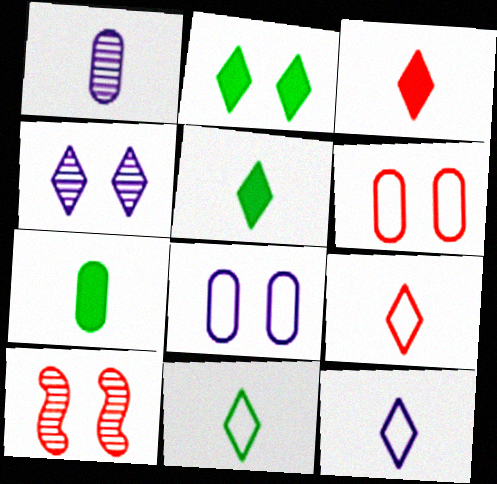[[2, 8, 10], 
[9, 11, 12]]